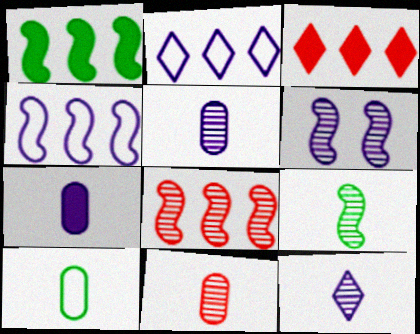[[1, 4, 8], 
[2, 6, 7], 
[3, 6, 10], 
[6, 8, 9], 
[7, 10, 11], 
[9, 11, 12]]